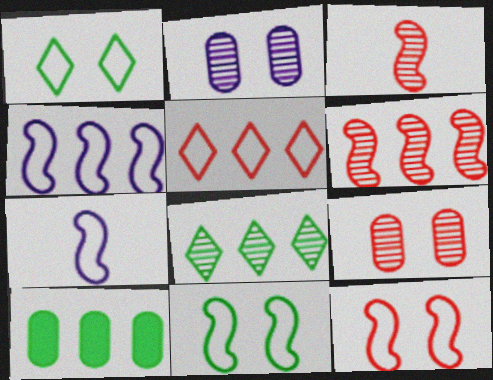[[2, 3, 8]]